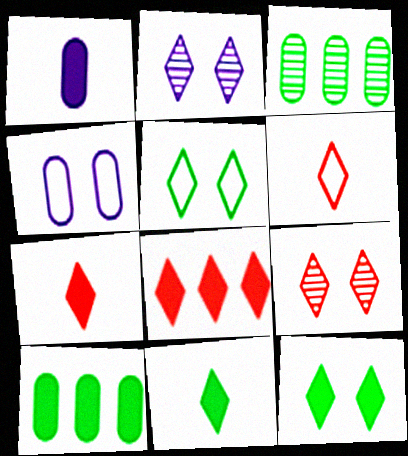[[6, 8, 9]]